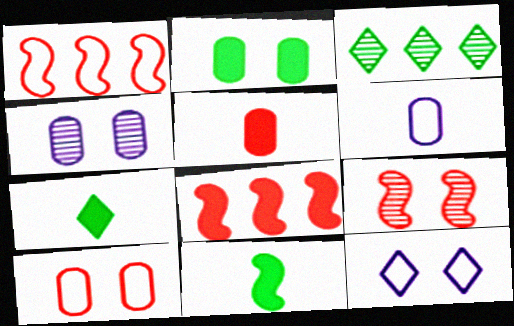[[1, 4, 7], 
[2, 4, 10], 
[2, 9, 12]]